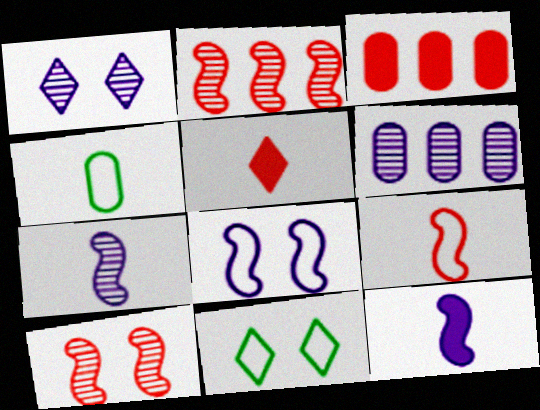[[1, 6, 7], 
[3, 7, 11], 
[4, 5, 7]]